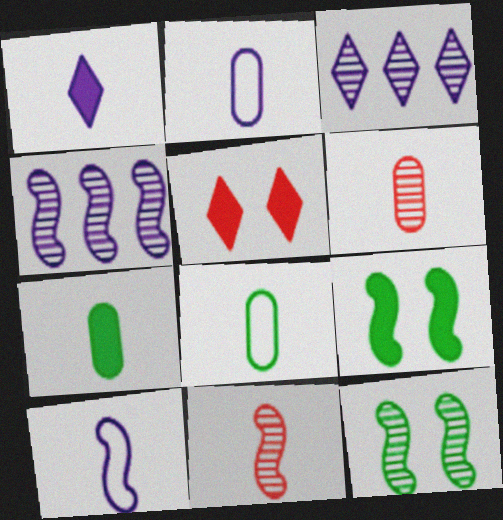[[1, 8, 11], 
[2, 6, 7], 
[3, 6, 12], 
[4, 5, 8], 
[4, 11, 12]]